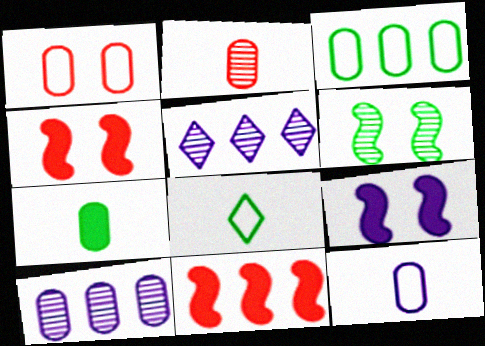[[1, 3, 12], 
[1, 7, 10], 
[2, 5, 6], 
[2, 7, 12], 
[3, 5, 11], 
[4, 8, 10], 
[5, 9, 12]]